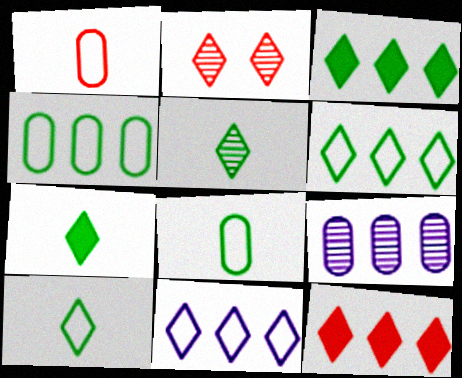[[2, 7, 11], 
[5, 7, 10]]